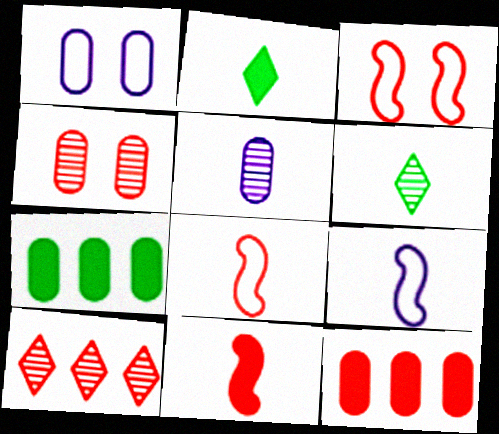[[2, 5, 8]]